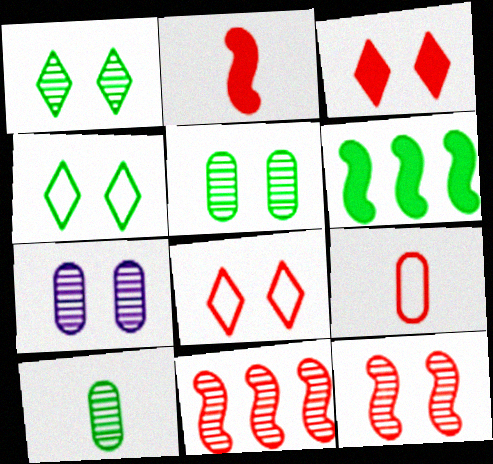[[1, 7, 12], 
[3, 9, 11], 
[4, 6, 10]]